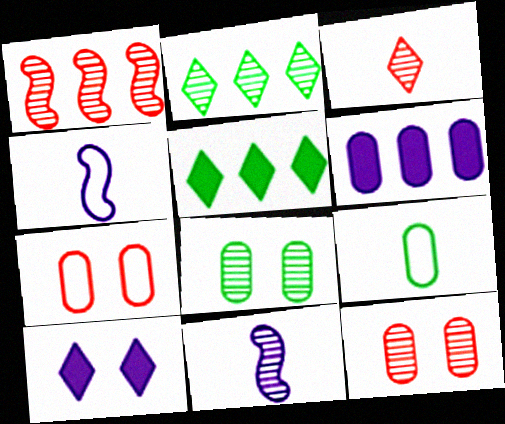[[1, 3, 12], 
[1, 9, 10], 
[2, 11, 12], 
[4, 5, 12], 
[5, 7, 11], 
[6, 9, 12]]